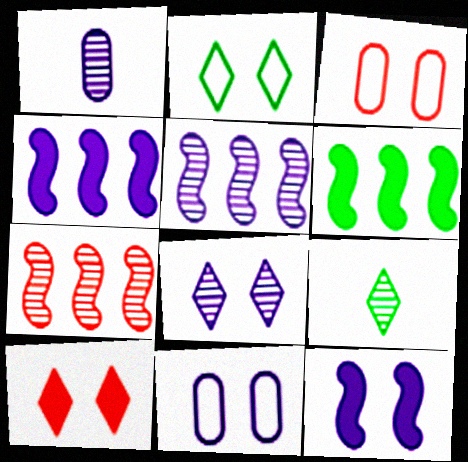[[1, 5, 8], 
[2, 8, 10], 
[3, 4, 9], 
[8, 11, 12]]